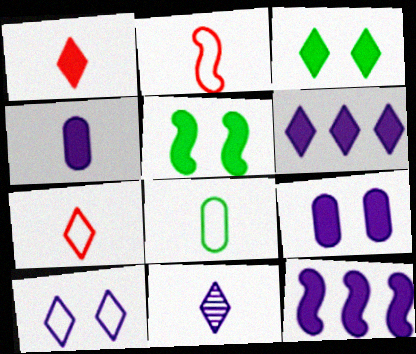[[1, 3, 6], 
[6, 10, 11]]